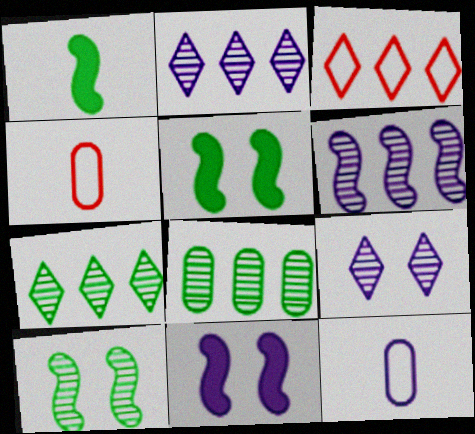[[2, 4, 5], 
[2, 11, 12], 
[4, 7, 11]]